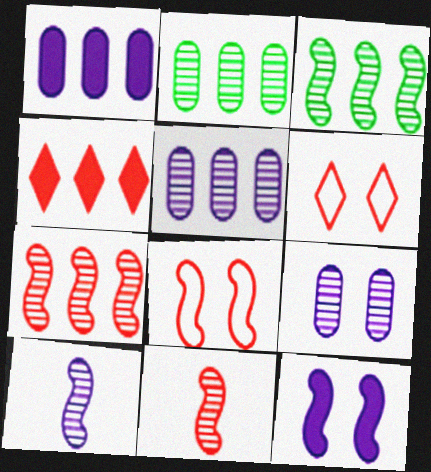[]